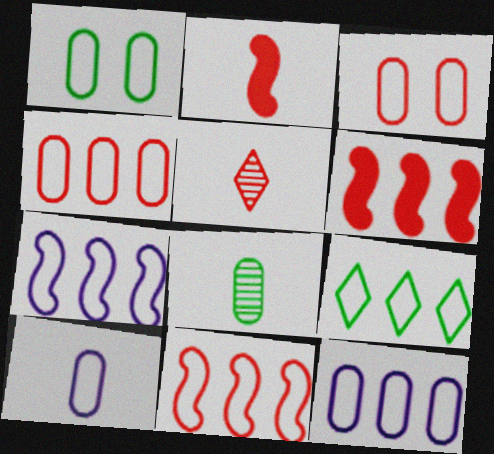[[1, 4, 10], 
[3, 5, 6], 
[4, 7, 9], 
[9, 11, 12]]